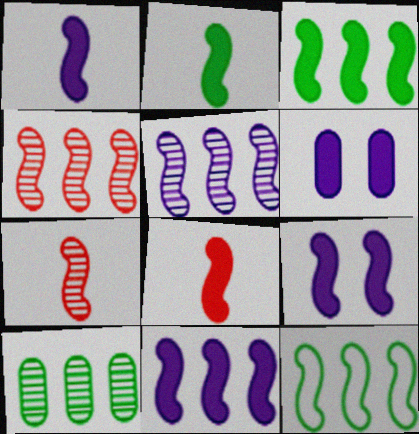[[1, 2, 8], 
[1, 9, 11], 
[3, 8, 9], 
[4, 11, 12], 
[7, 9, 12]]